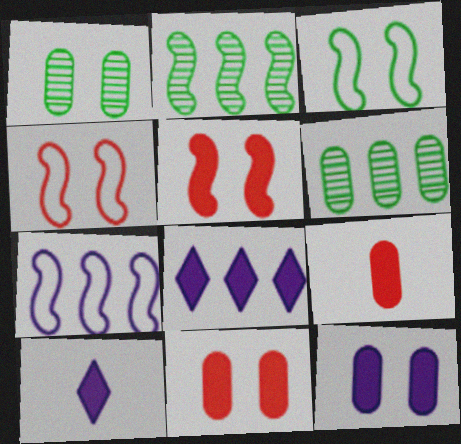[[4, 6, 10]]